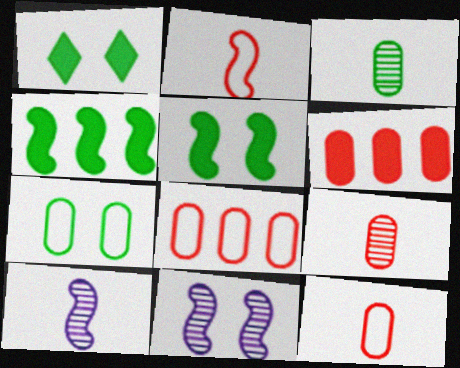[[1, 8, 10], 
[2, 4, 11]]